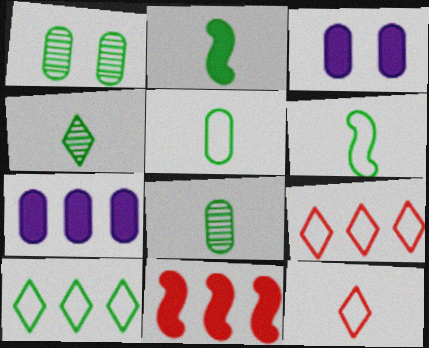[[1, 2, 10], 
[2, 4, 5]]